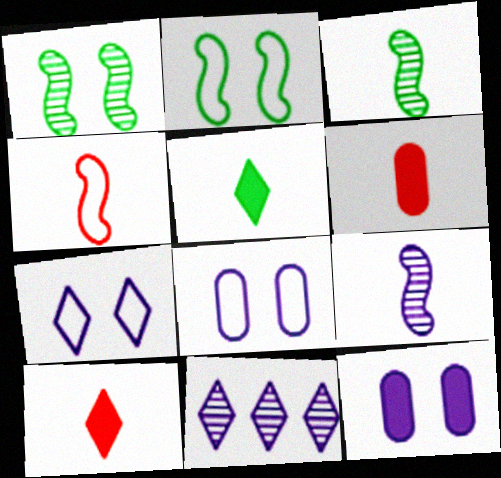[[2, 6, 11]]